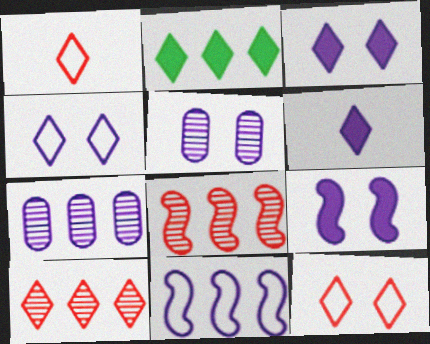[[4, 5, 9], 
[5, 6, 11]]